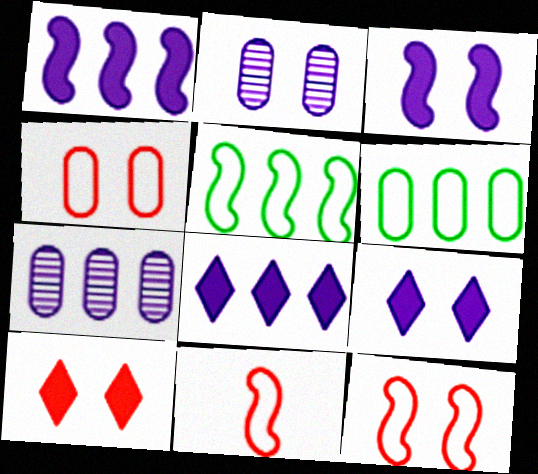[]